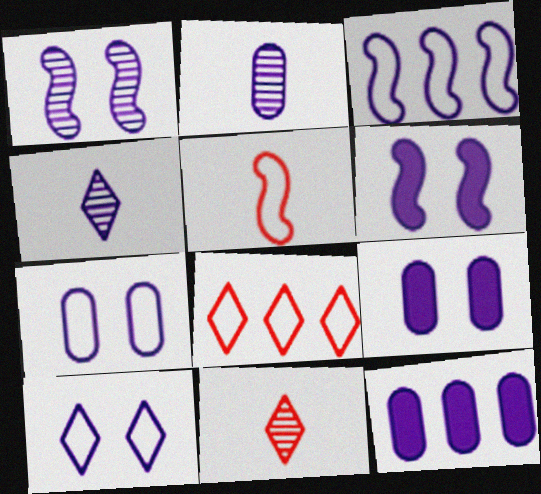[[1, 9, 10], 
[2, 7, 12], 
[3, 4, 9]]